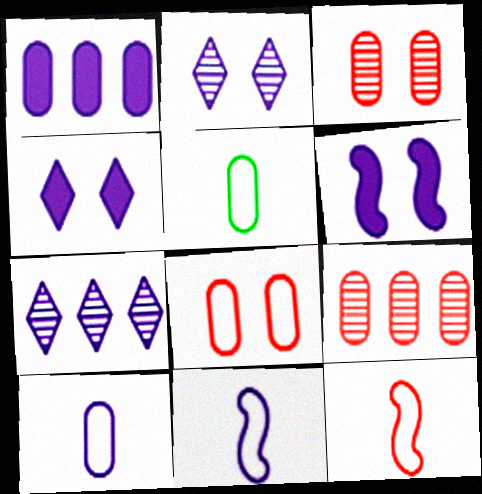[[1, 2, 11], 
[1, 3, 5], 
[6, 7, 10]]